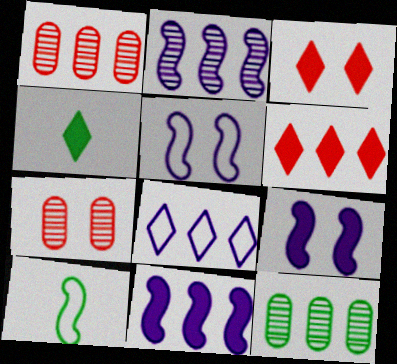[[1, 4, 5]]